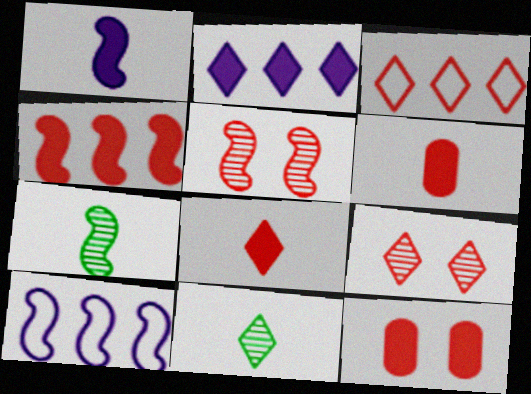[[3, 5, 6], 
[3, 8, 9], 
[4, 8, 12], 
[10, 11, 12]]